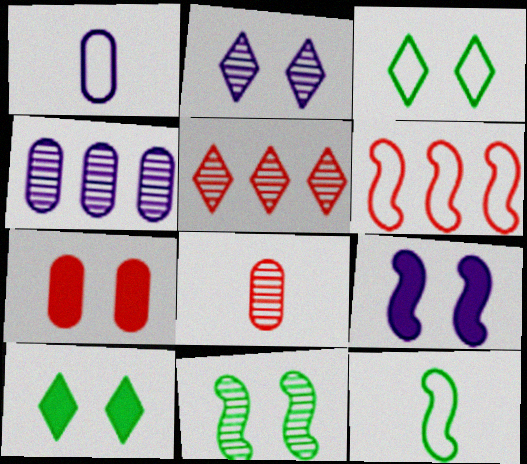[[1, 3, 6], 
[7, 9, 10]]